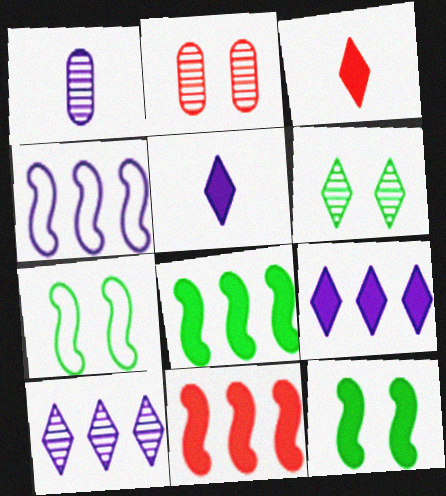[]